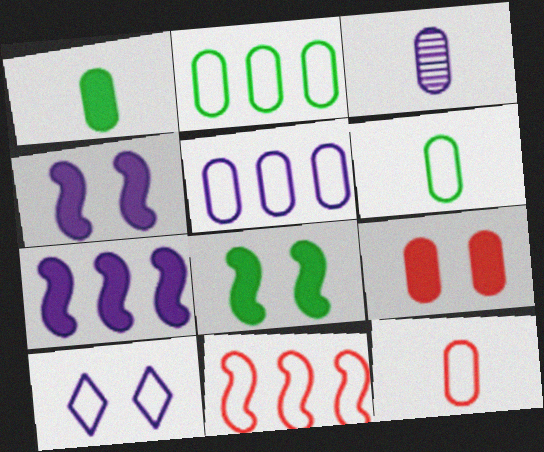[[1, 3, 12], 
[2, 3, 9], 
[3, 7, 10], 
[6, 10, 11]]